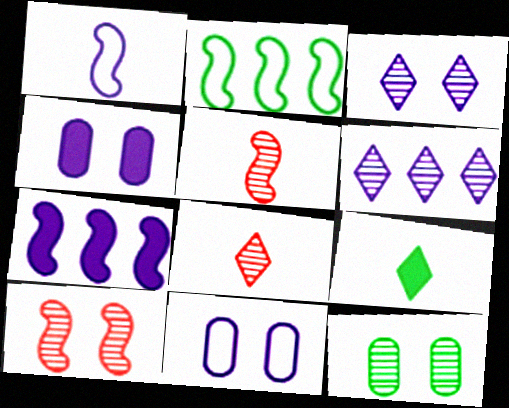[[1, 4, 6], 
[2, 4, 8], 
[2, 9, 12], 
[3, 10, 12], 
[5, 6, 12]]